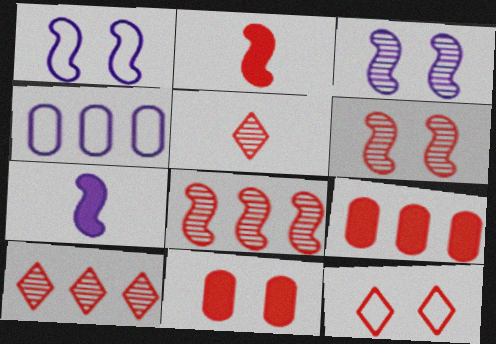[[6, 11, 12]]